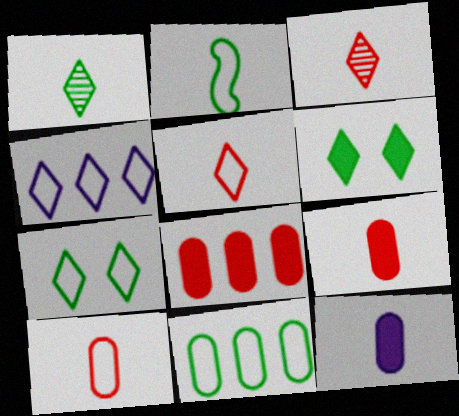[[2, 3, 12], 
[2, 7, 11], 
[3, 4, 6], 
[4, 5, 7]]